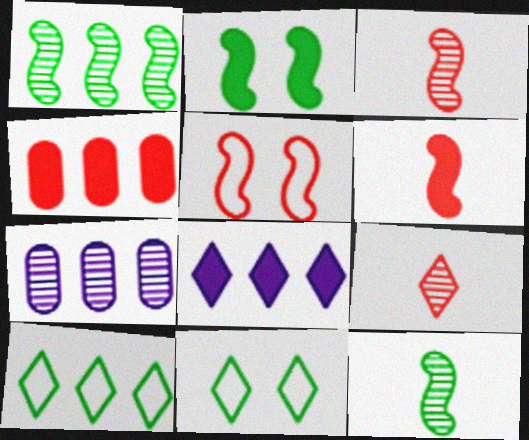[[4, 5, 9], 
[6, 7, 11], 
[8, 9, 11]]